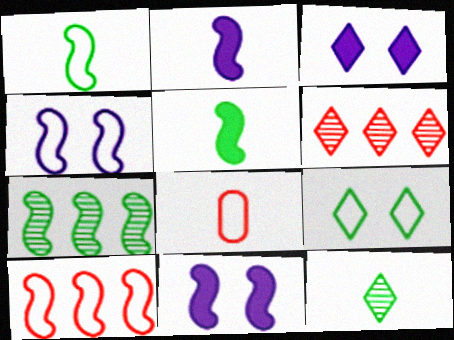[[1, 4, 10], 
[2, 8, 12], 
[3, 7, 8]]